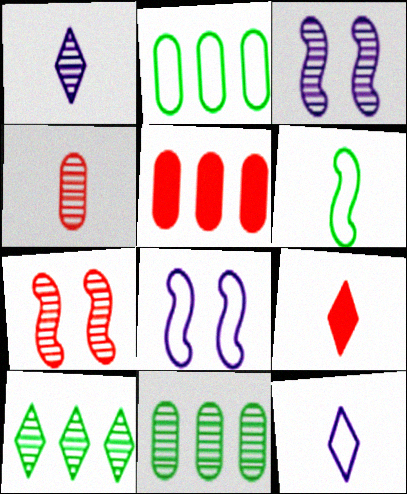[[1, 7, 11], 
[2, 3, 9], 
[3, 4, 10], 
[8, 9, 11]]